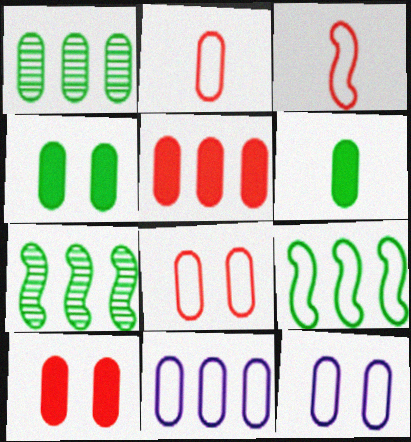[[1, 5, 11]]